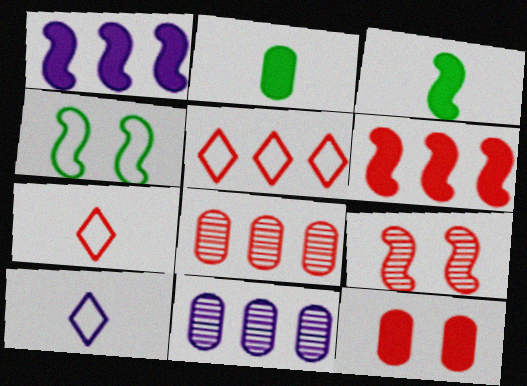[[5, 6, 8]]